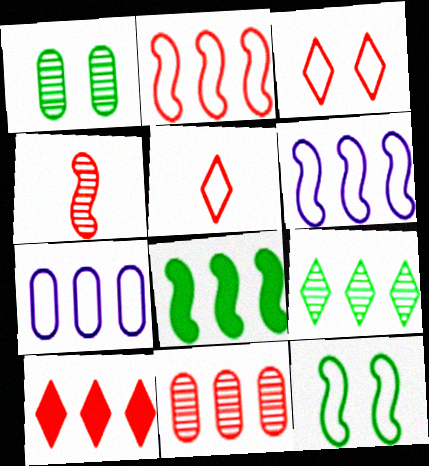[[2, 10, 11], 
[5, 7, 12]]